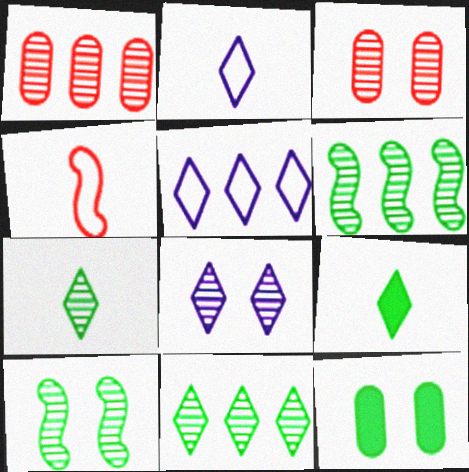[[3, 8, 10]]